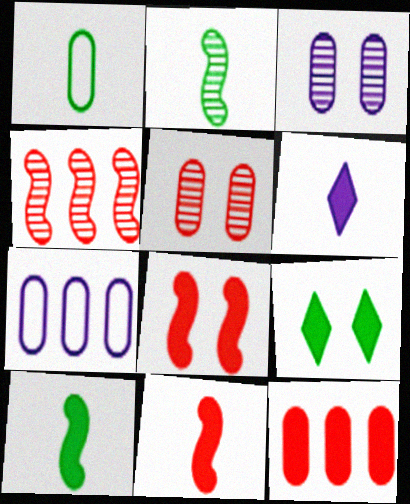[[1, 3, 12]]